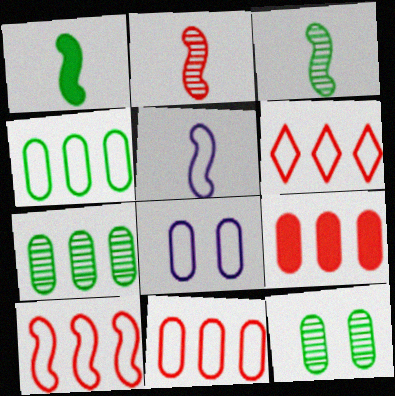[[1, 2, 5], 
[6, 10, 11]]